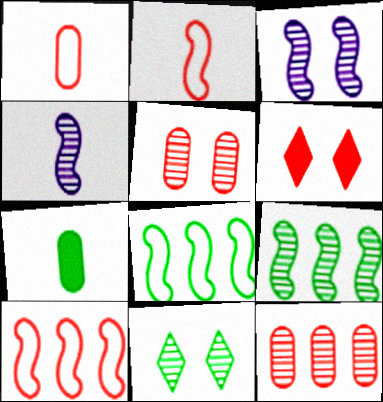[[2, 6, 12], 
[3, 5, 11], 
[4, 11, 12], 
[7, 8, 11]]